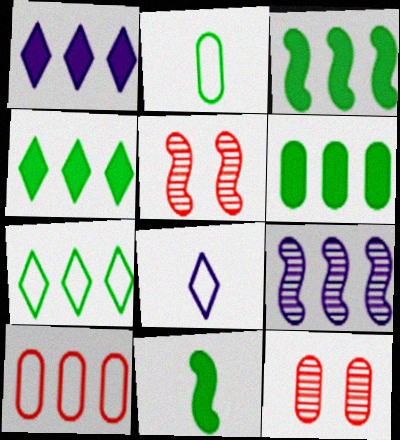[[1, 2, 5], 
[3, 4, 6], 
[3, 8, 12], 
[4, 9, 10], 
[5, 6, 8]]